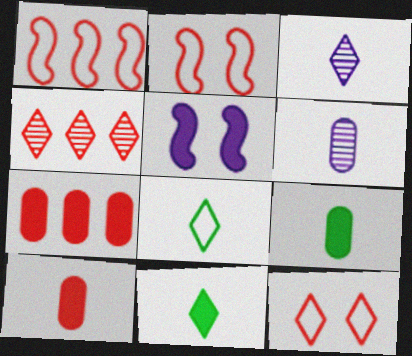[[1, 4, 7], 
[2, 4, 10], 
[5, 7, 11]]